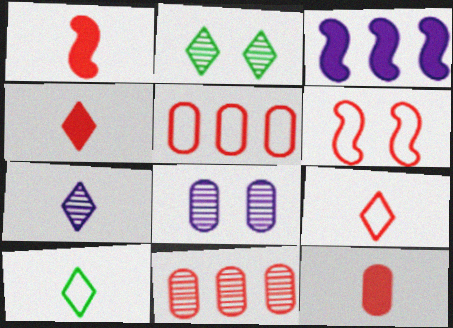[[1, 4, 12], 
[4, 6, 11], 
[4, 7, 10], 
[5, 6, 9]]